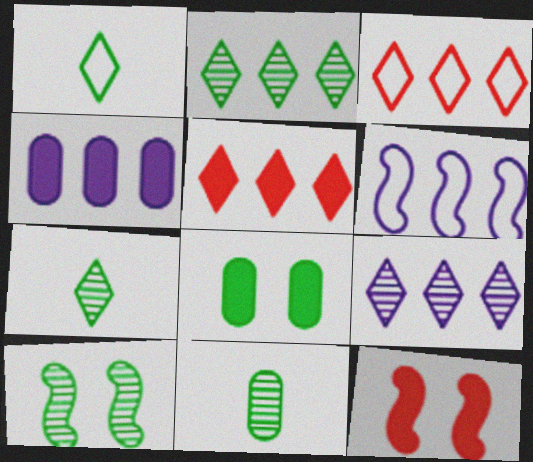[[2, 10, 11], 
[4, 6, 9]]